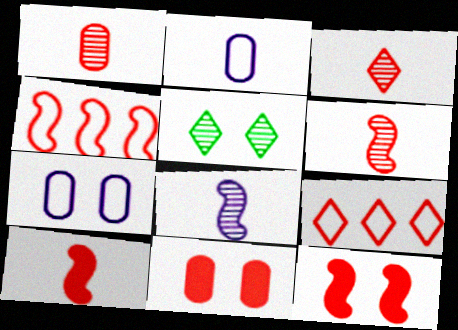[[1, 3, 6], 
[1, 9, 12], 
[3, 4, 11], 
[4, 6, 12], 
[5, 7, 12], 
[6, 9, 11]]